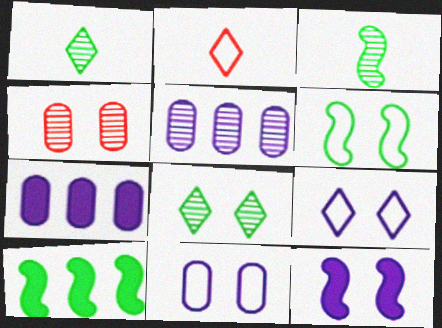[[3, 6, 10]]